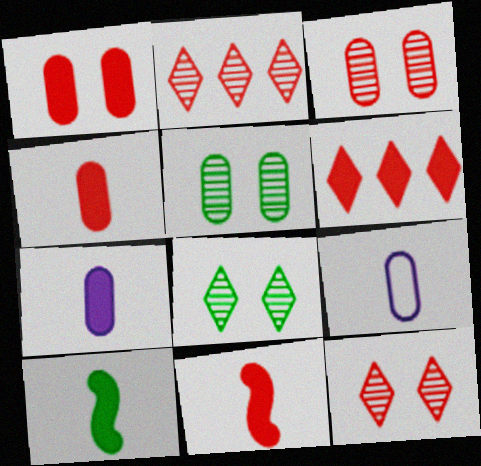[[1, 6, 11]]